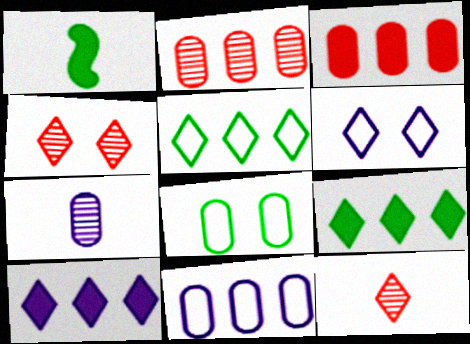[[1, 2, 6], 
[1, 4, 11], 
[3, 7, 8], 
[6, 9, 12]]